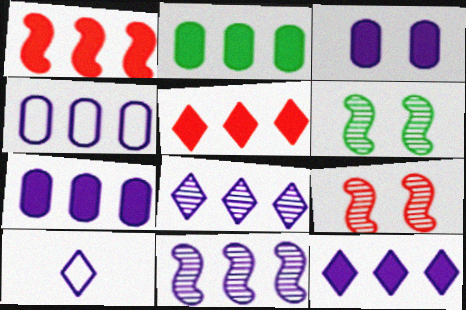[[1, 2, 12], 
[2, 9, 10], 
[3, 10, 11], 
[4, 11, 12]]